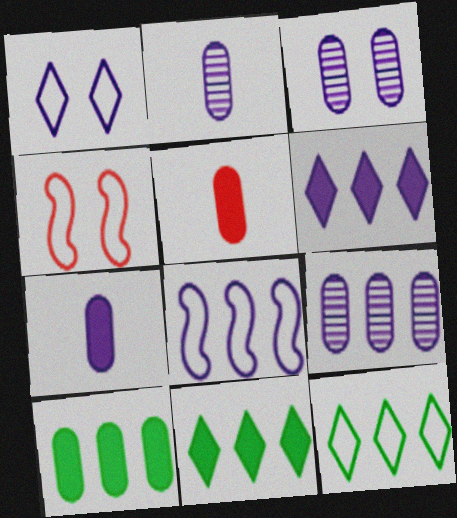[[2, 3, 9], 
[2, 4, 11], 
[6, 8, 9]]